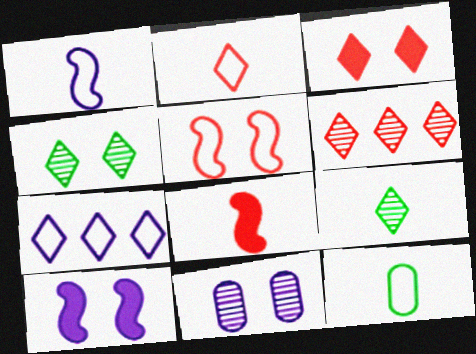[[1, 2, 12], 
[2, 3, 6], 
[3, 7, 9], 
[5, 7, 12], 
[6, 10, 12]]